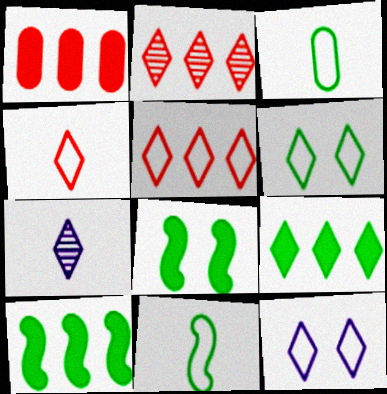[]